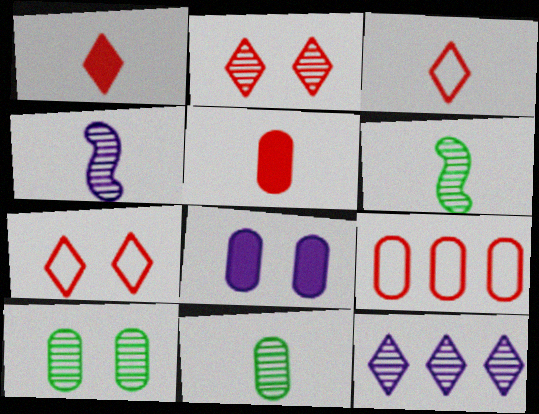[[8, 9, 11]]